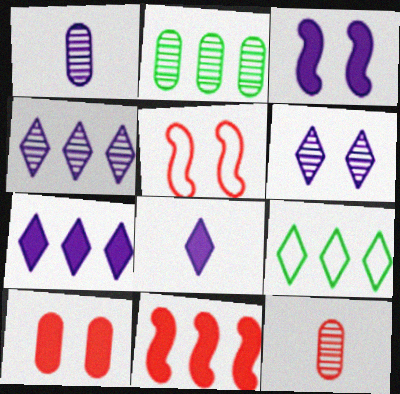[[2, 5, 8], 
[3, 9, 12]]